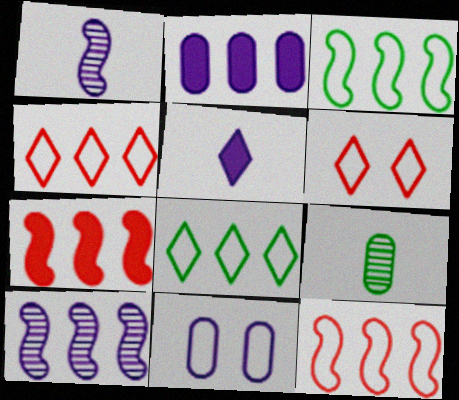[[3, 7, 10], 
[5, 10, 11]]